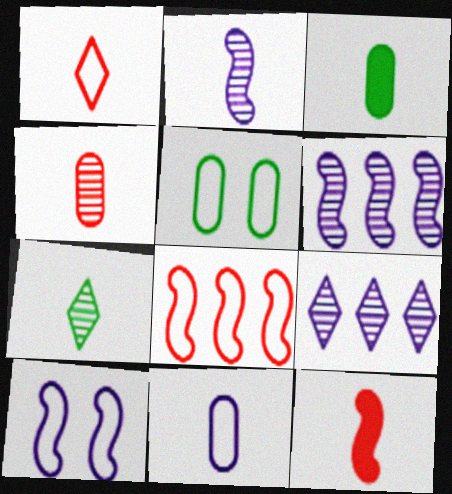[[1, 2, 3], 
[1, 4, 12], 
[2, 4, 7], 
[3, 4, 11], 
[5, 9, 12], 
[7, 11, 12]]